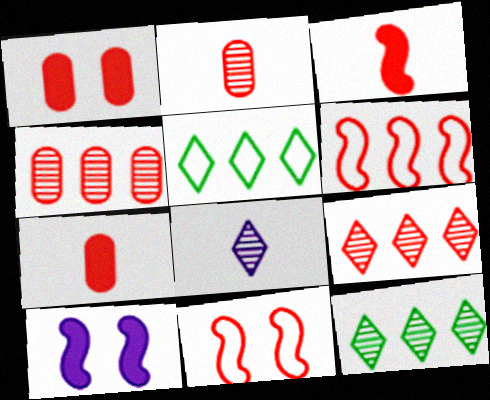[[2, 5, 10], 
[7, 9, 11]]